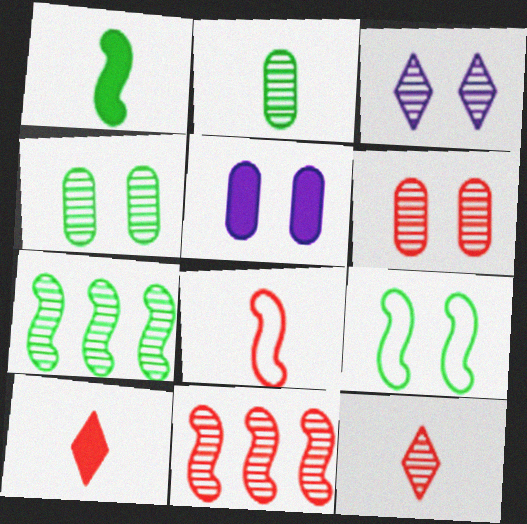[[1, 7, 9], 
[2, 3, 11], 
[6, 11, 12]]